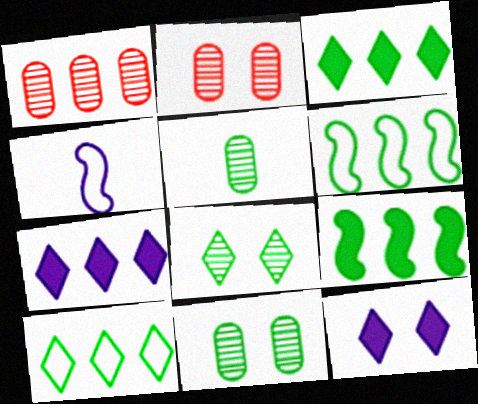[[1, 6, 7], 
[2, 3, 4]]